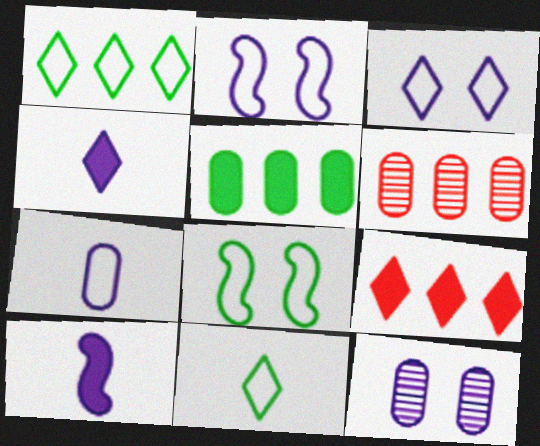[[4, 6, 8]]